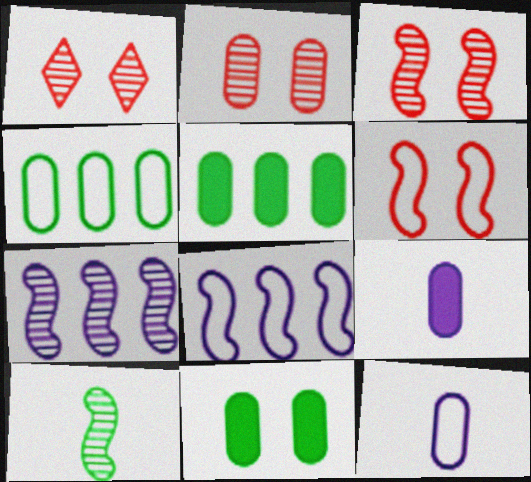[[1, 2, 3], 
[2, 4, 9], 
[2, 5, 12], 
[3, 7, 10]]